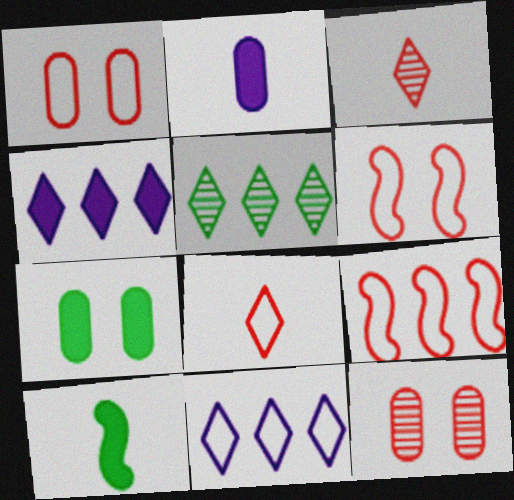[[1, 8, 9], 
[2, 5, 6], 
[10, 11, 12]]